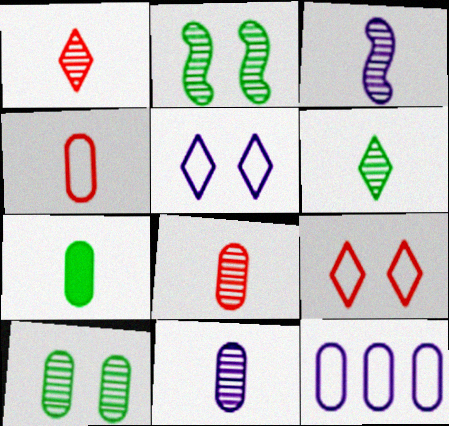[[3, 6, 8], 
[4, 7, 11]]